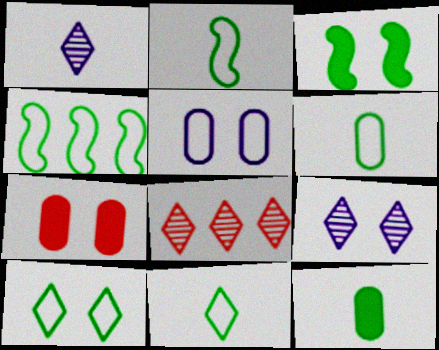[[1, 4, 7], 
[2, 6, 11], 
[4, 6, 10]]